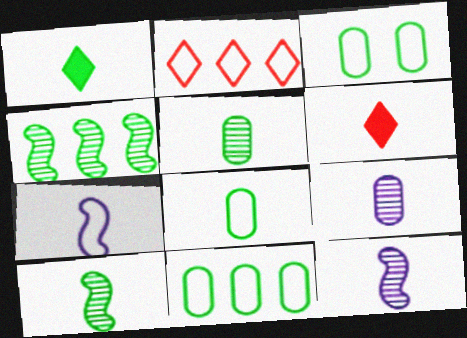[[1, 3, 4], 
[1, 8, 10], 
[2, 3, 7], 
[3, 8, 11], 
[5, 6, 7], 
[6, 8, 12]]